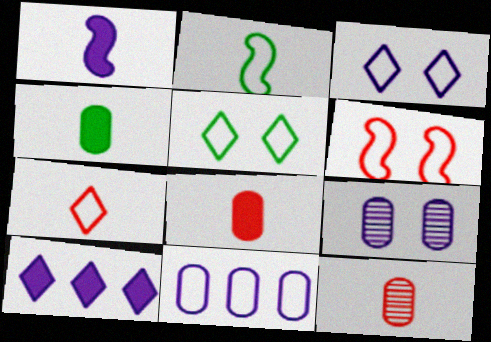[]